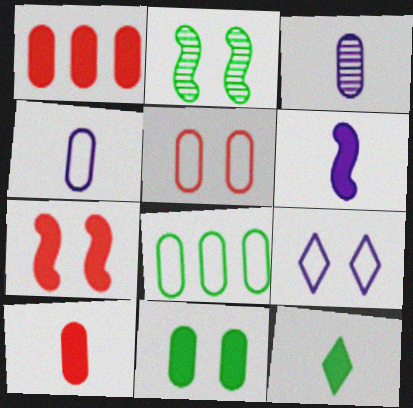[[2, 8, 12], 
[4, 5, 8], 
[6, 10, 12]]